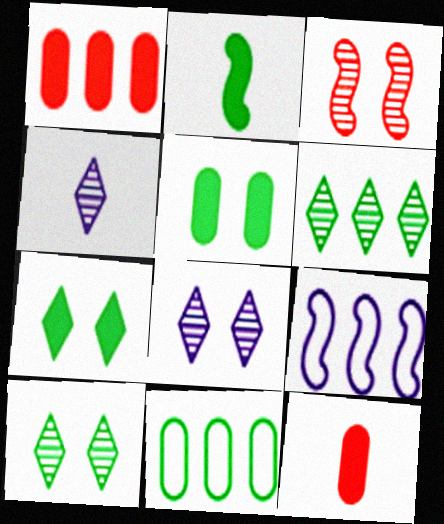[[1, 6, 9], 
[2, 3, 9], 
[2, 10, 11], 
[9, 10, 12]]